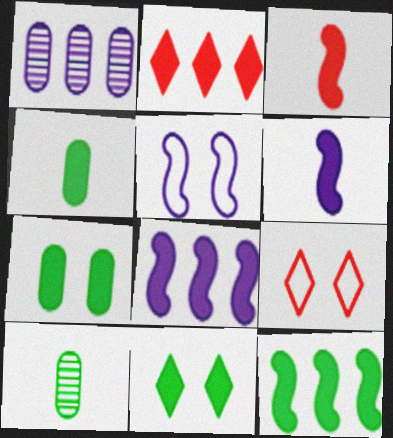[[2, 5, 10], 
[2, 6, 7], 
[4, 11, 12], 
[8, 9, 10]]